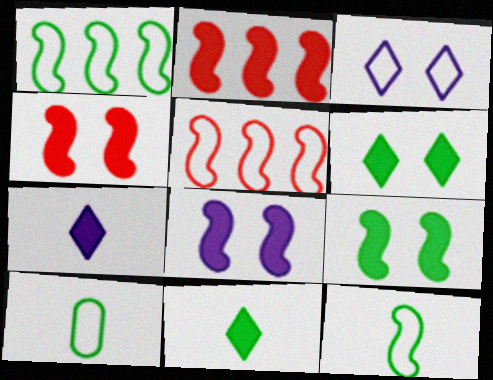[[3, 5, 10], 
[4, 8, 9]]